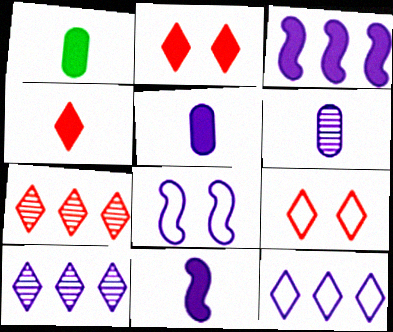[[1, 2, 3], 
[1, 4, 11], 
[1, 7, 8], 
[4, 7, 9], 
[5, 8, 10]]